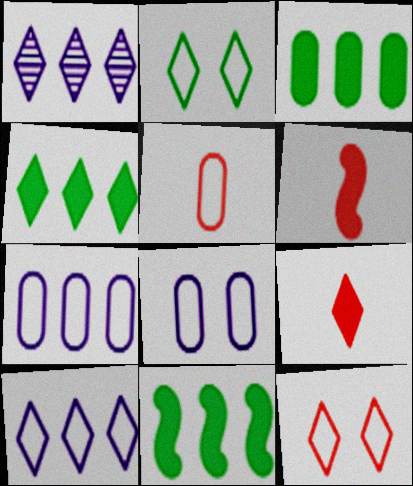[[1, 2, 9], 
[3, 4, 11]]